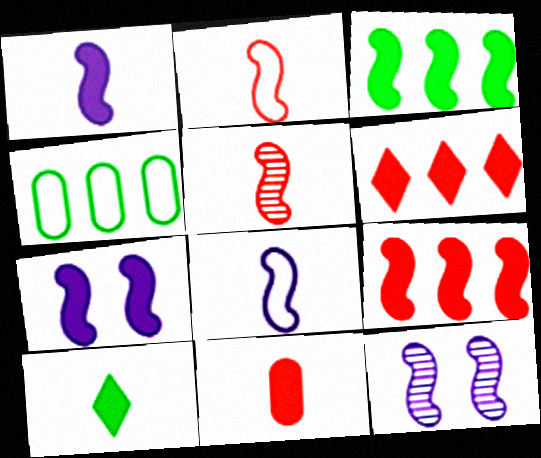[[1, 10, 11], 
[2, 3, 12]]